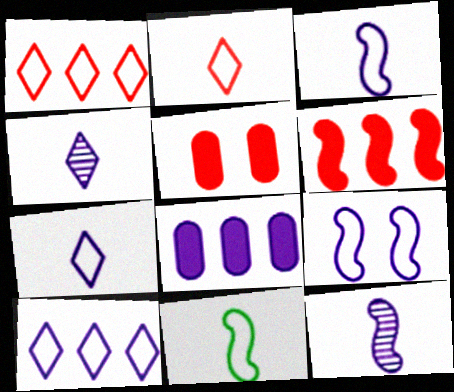[[4, 8, 9]]